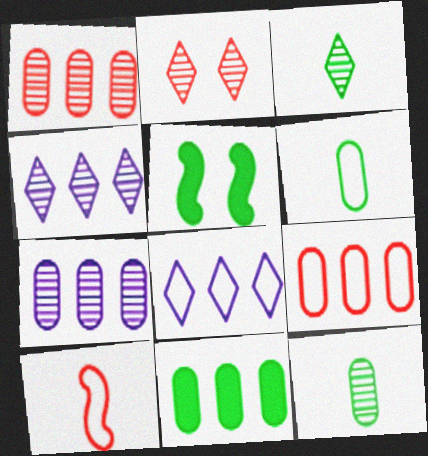[[2, 3, 4], 
[7, 9, 11]]